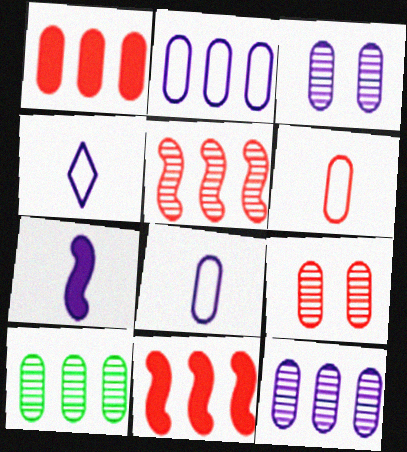[[1, 2, 10], 
[1, 6, 9]]